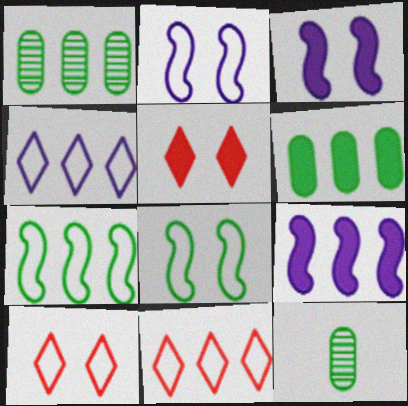[[1, 9, 11], 
[3, 11, 12], 
[9, 10, 12]]